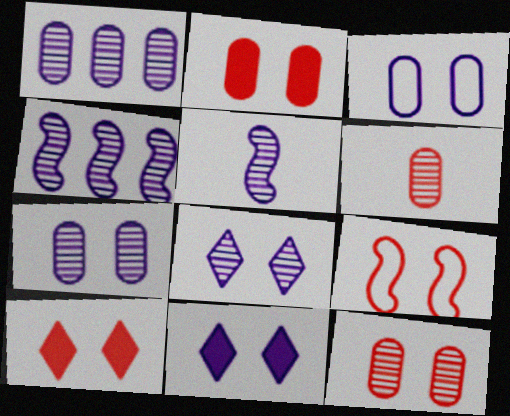[[1, 5, 8], 
[9, 10, 12]]